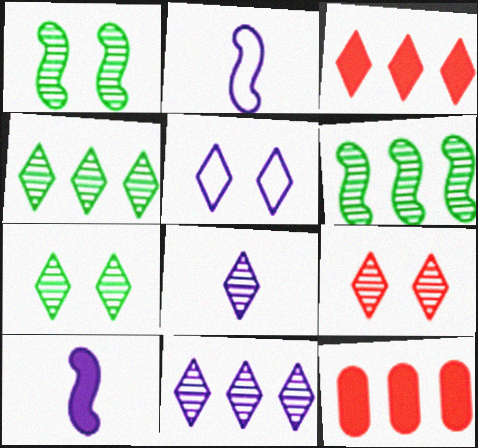[[2, 7, 12], 
[4, 8, 9]]